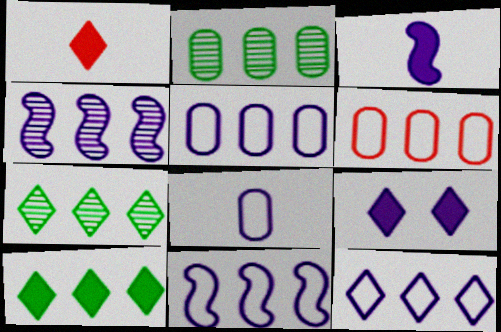[[1, 9, 10], 
[4, 6, 10], 
[4, 8, 9], 
[5, 11, 12]]